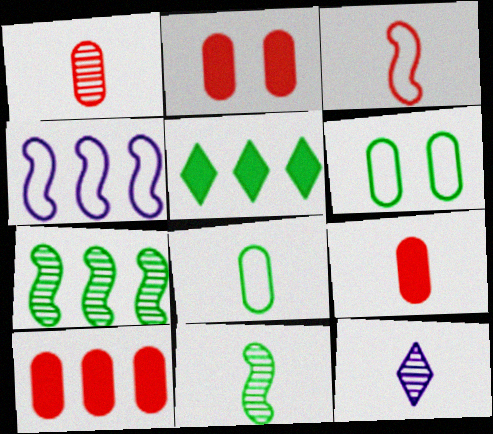[[1, 11, 12], 
[2, 9, 10], 
[5, 6, 11]]